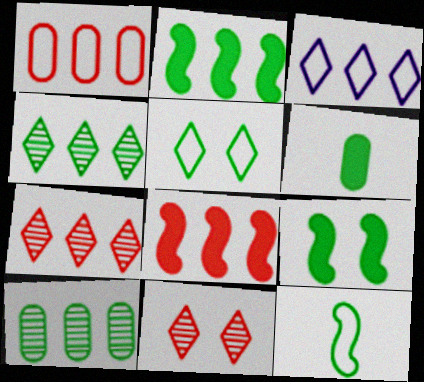[[1, 7, 8], 
[3, 8, 10]]